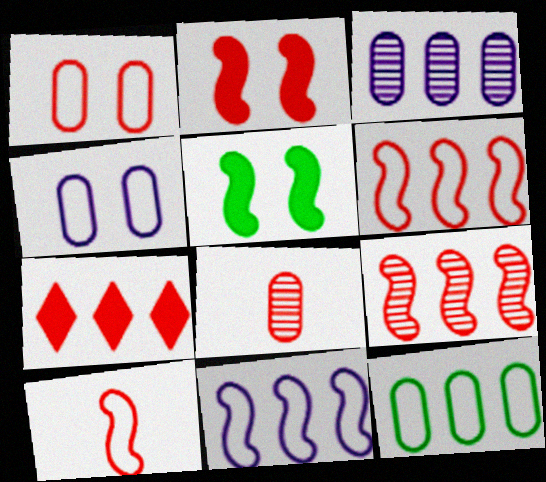[[2, 9, 10]]